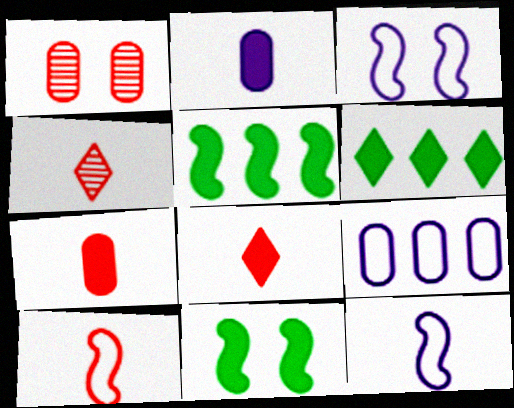[[1, 6, 12], 
[4, 7, 10], 
[4, 9, 11]]